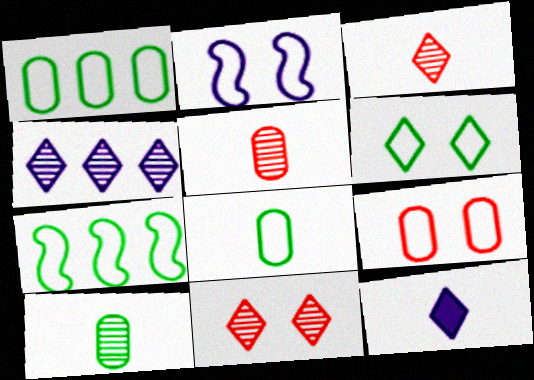[[2, 6, 9], 
[6, 7, 8]]